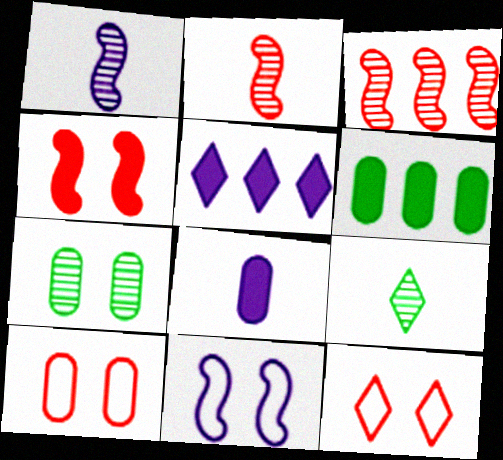[[1, 6, 12], 
[5, 9, 12]]